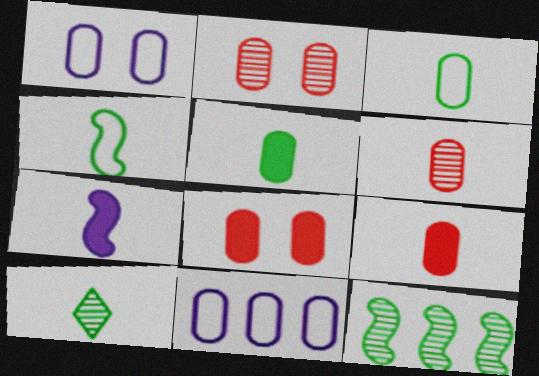[[2, 5, 11], 
[4, 5, 10]]